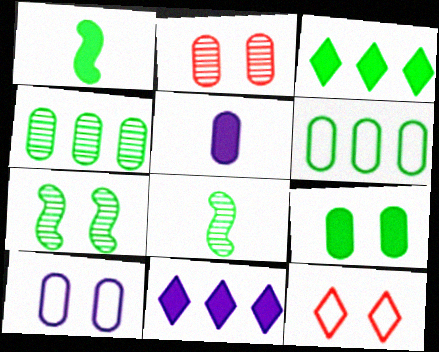[[1, 3, 9], 
[2, 5, 6], 
[2, 9, 10]]